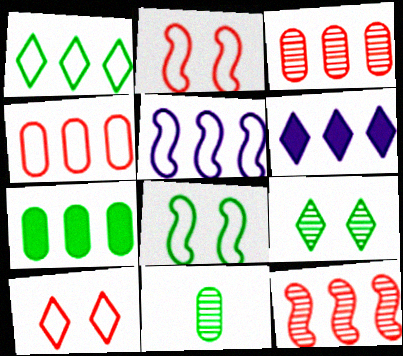[[1, 4, 5], 
[2, 6, 11]]